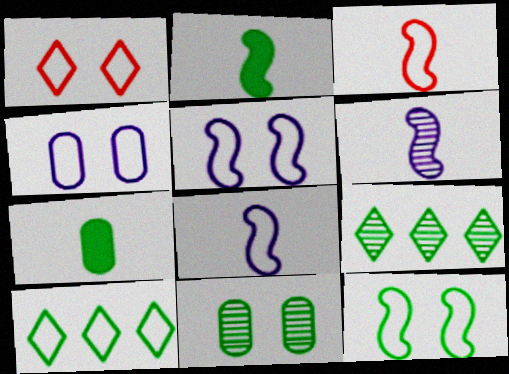[[1, 4, 12], 
[2, 3, 6], 
[2, 10, 11], 
[3, 4, 10], 
[7, 9, 12]]